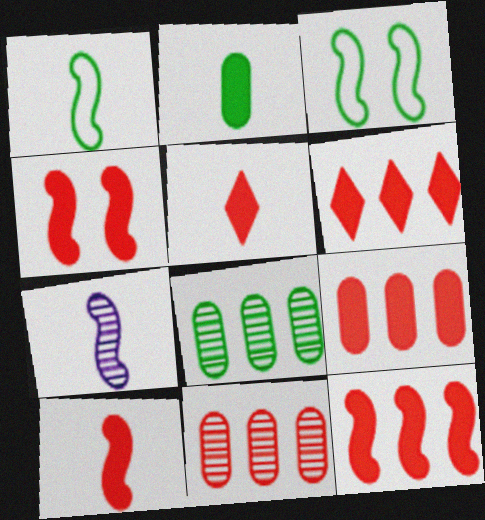[[1, 7, 10], 
[3, 7, 12], 
[4, 5, 9], 
[4, 10, 12], 
[6, 9, 12]]